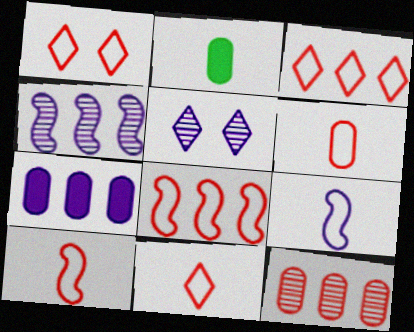[[1, 2, 4], 
[1, 3, 11], 
[1, 6, 8], 
[2, 5, 8], 
[5, 7, 9], 
[6, 10, 11]]